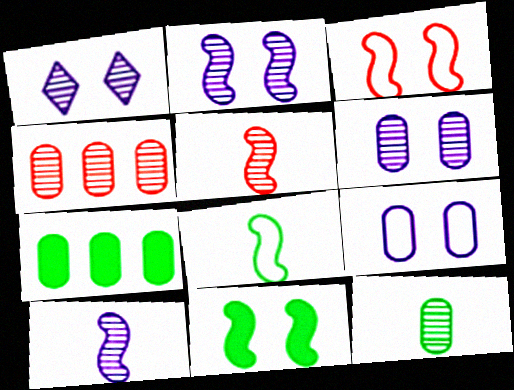[[1, 2, 6], 
[2, 3, 11], 
[4, 6, 12]]